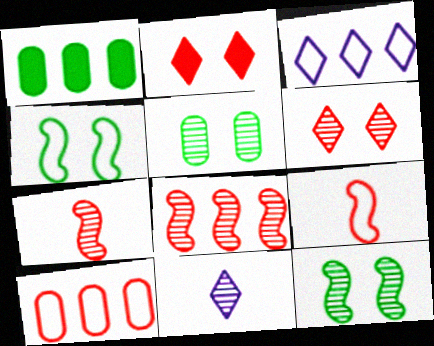[[1, 3, 8], 
[2, 7, 10], 
[5, 8, 11]]